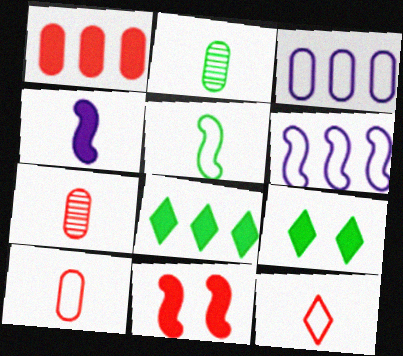[[1, 4, 9], 
[2, 4, 12], 
[6, 7, 9]]